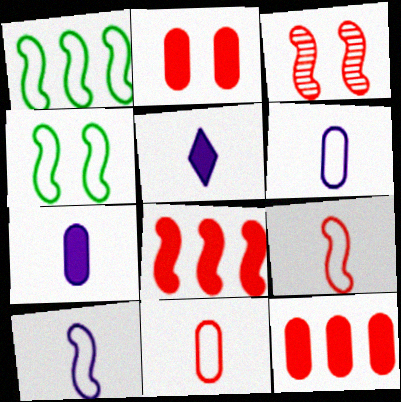[[3, 8, 9]]